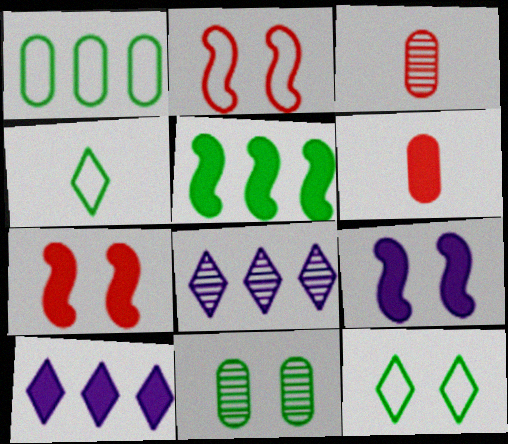[[4, 5, 11]]